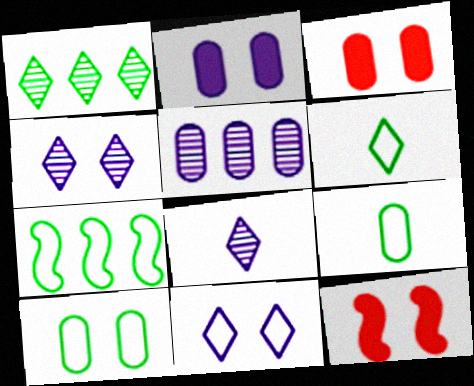[[3, 5, 9], 
[3, 7, 8], 
[4, 10, 12], 
[5, 6, 12], 
[6, 7, 10]]